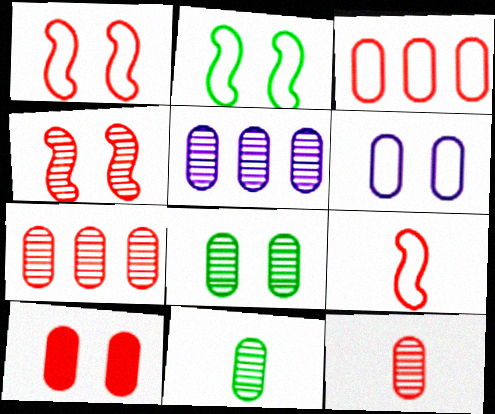[[3, 10, 12], 
[5, 8, 12], 
[6, 8, 10]]